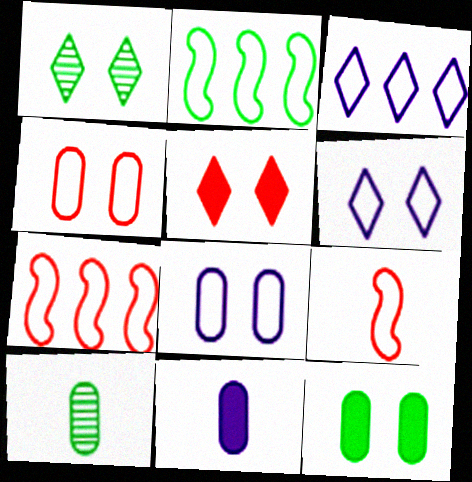[[1, 5, 6], 
[1, 7, 11]]